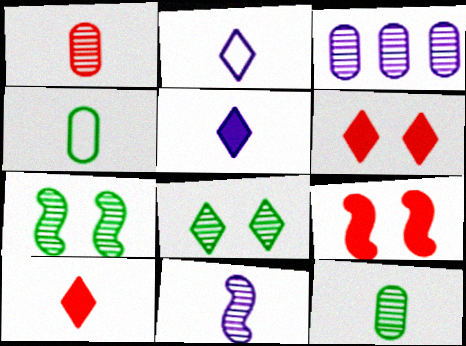[[4, 10, 11]]